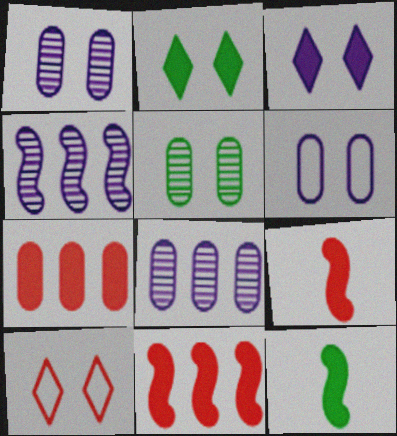[[3, 7, 12], 
[8, 10, 12]]